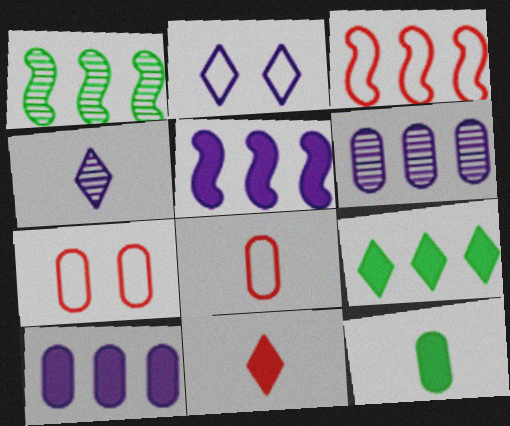[[1, 3, 5], 
[3, 6, 9], 
[6, 7, 12]]